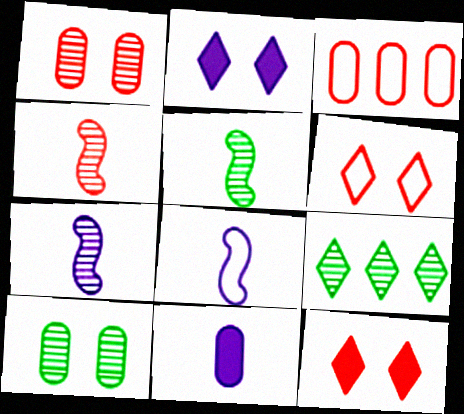[[1, 7, 9], 
[2, 3, 5], 
[3, 4, 12], 
[3, 10, 11], 
[4, 5, 7], 
[5, 9, 10]]